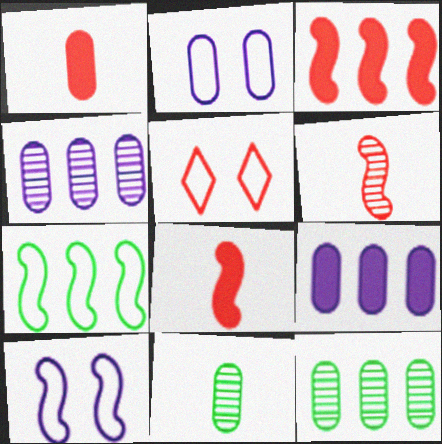[[1, 2, 12]]